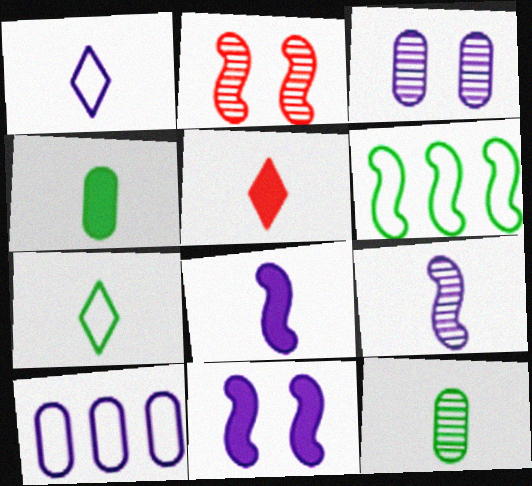[[2, 6, 8], 
[3, 5, 6], 
[4, 5, 8]]